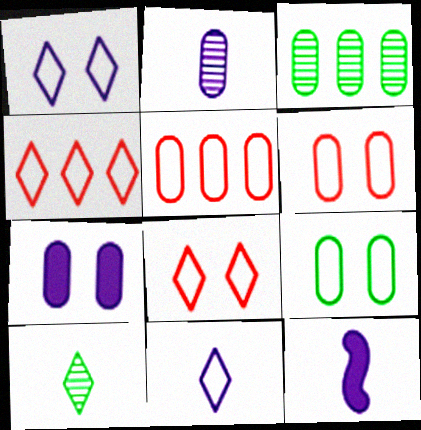[[2, 11, 12], 
[3, 8, 12]]